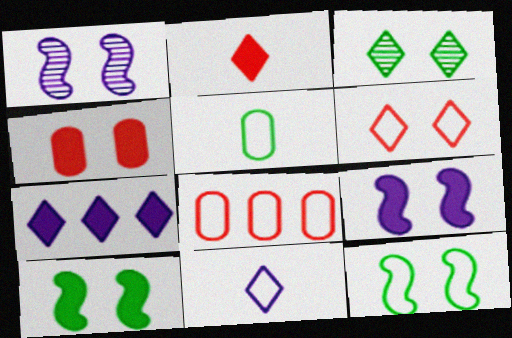[[8, 11, 12]]